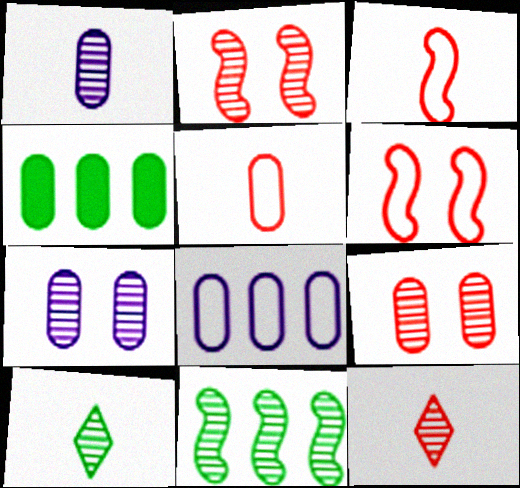[[4, 5, 7], 
[7, 11, 12]]